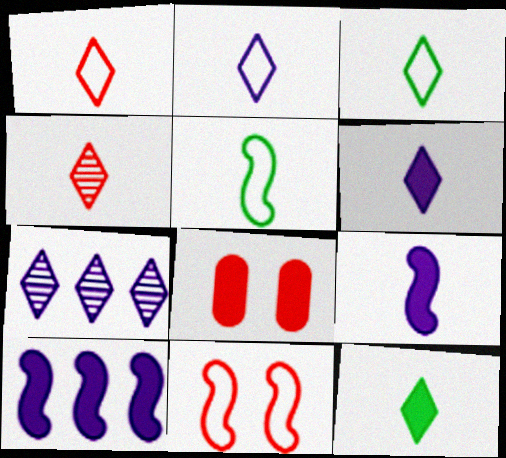[[1, 2, 3], 
[2, 4, 12], 
[3, 4, 6], 
[5, 7, 8], 
[8, 10, 12]]